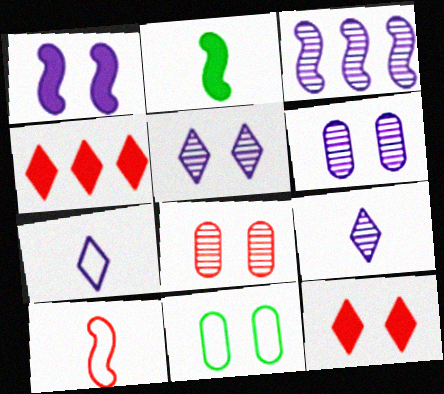[[3, 6, 9], 
[4, 8, 10]]